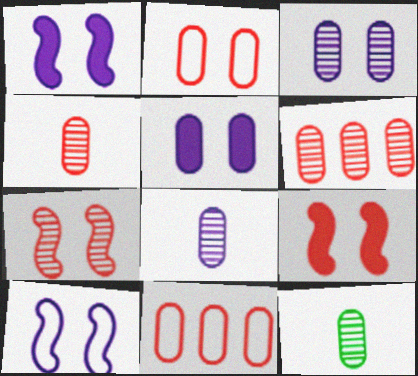[[3, 6, 12], 
[4, 8, 12], 
[5, 11, 12]]